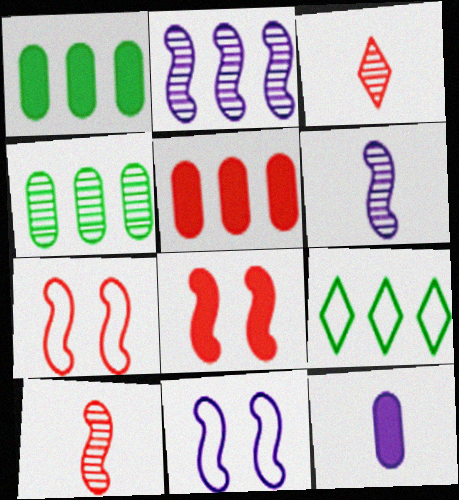[[1, 3, 11], 
[2, 5, 9], 
[3, 5, 7]]